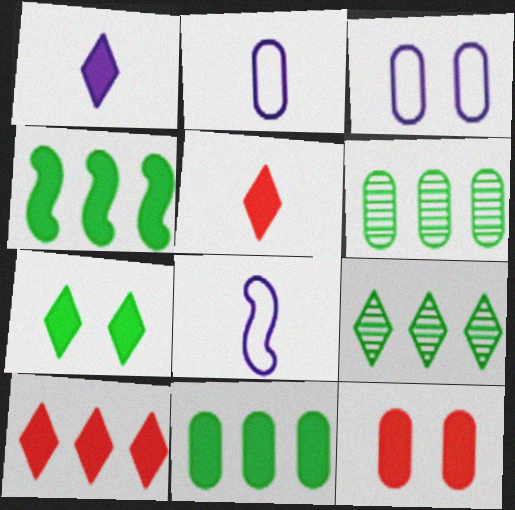[[1, 4, 12], 
[1, 7, 10], 
[2, 6, 12], 
[8, 9, 12]]